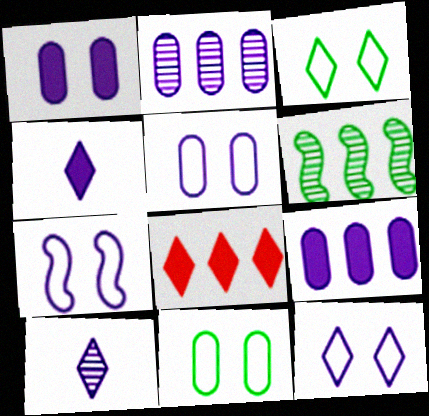[[2, 4, 7], 
[3, 8, 10], 
[5, 7, 12], 
[7, 9, 10]]